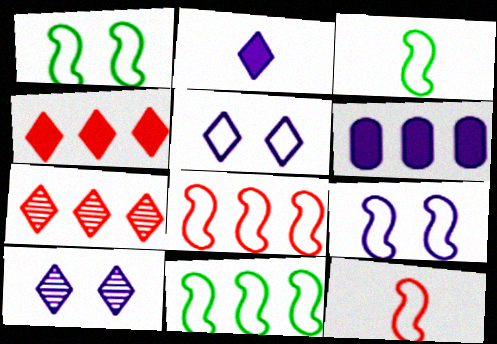[[1, 3, 11], 
[3, 8, 9], 
[6, 7, 11], 
[9, 11, 12]]